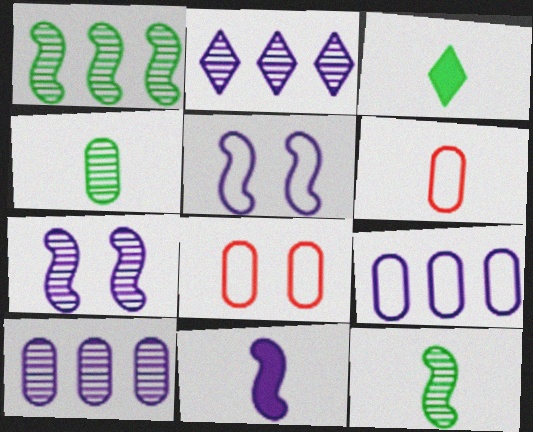[]